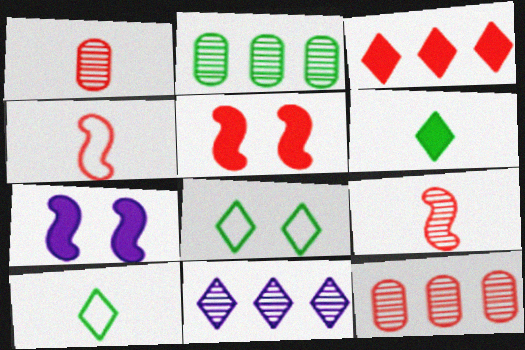[[7, 10, 12]]